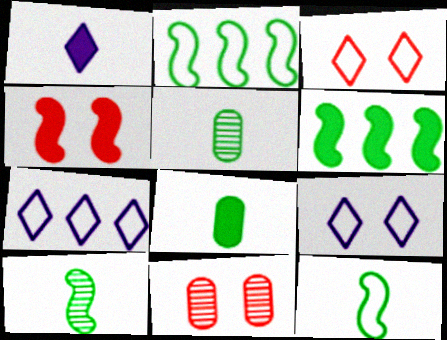[[1, 2, 11], 
[3, 4, 11], 
[4, 5, 7]]